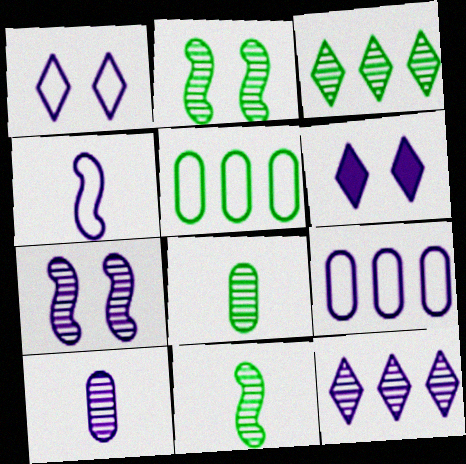[[1, 4, 9], 
[2, 3, 8], 
[7, 10, 12]]